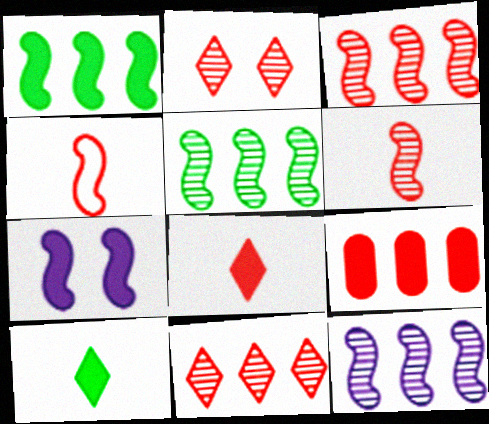[[2, 4, 9], 
[3, 5, 12], 
[4, 5, 7], 
[7, 9, 10]]